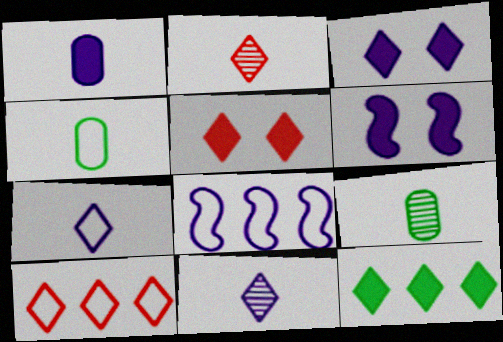[[2, 5, 10], 
[5, 8, 9], 
[6, 9, 10]]